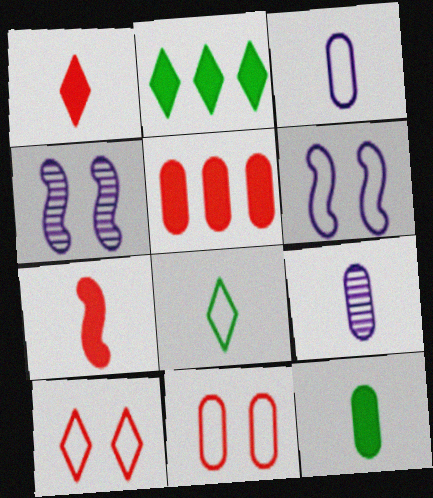[[4, 5, 8], 
[7, 8, 9]]